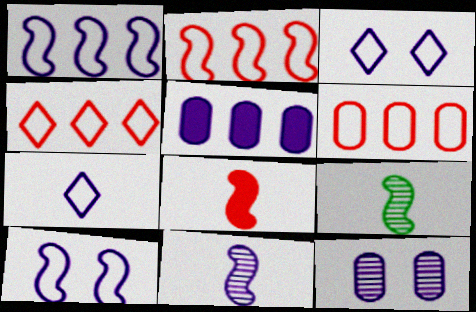[[2, 4, 6], 
[3, 5, 11]]